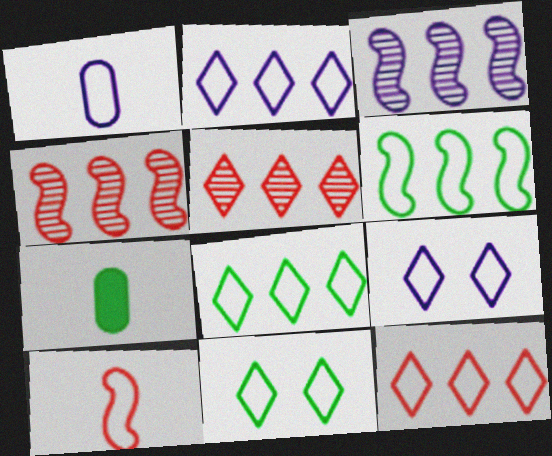[[2, 8, 12], 
[4, 7, 9]]